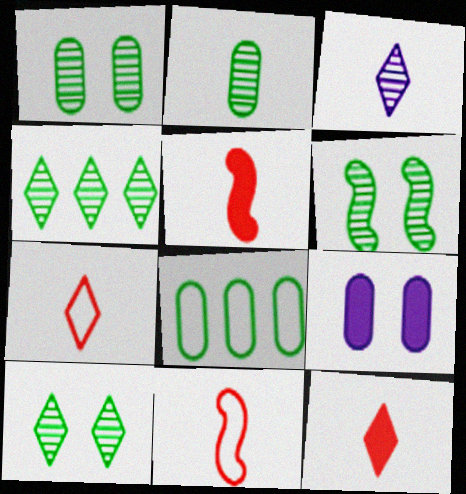[[1, 6, 10], 
[2, 4, 6], 
[4, 9, 11]]